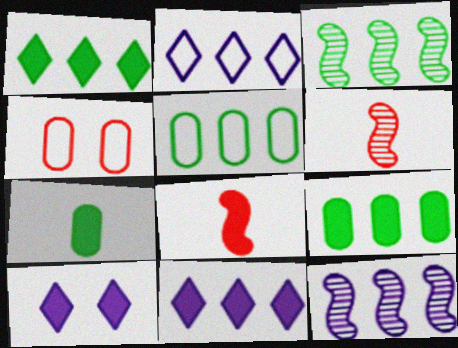[[1, 3, 5], 
[5, 6, 10], 
[8, 9, 10]]